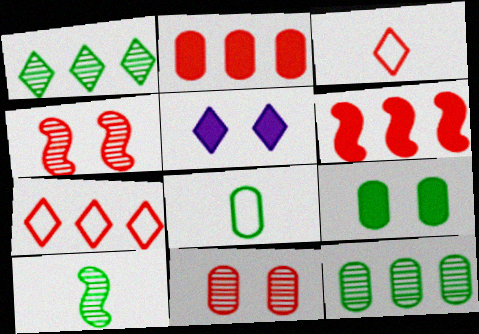[[1, 3, 5], 
[2, 3, 4], 
[3, 6, 11], 
[8, 9, 12]]